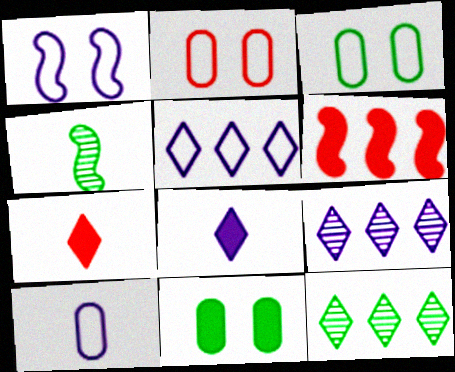[[1, 4, 6], 
[1, 5, 10], 
[4, 7, 10], 
[6, 8, 11]]